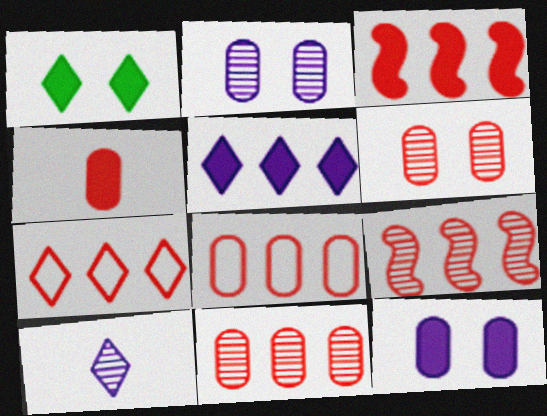[[1, 7, 10], 
[3, 7, 11], 
[4, 6, 8]]